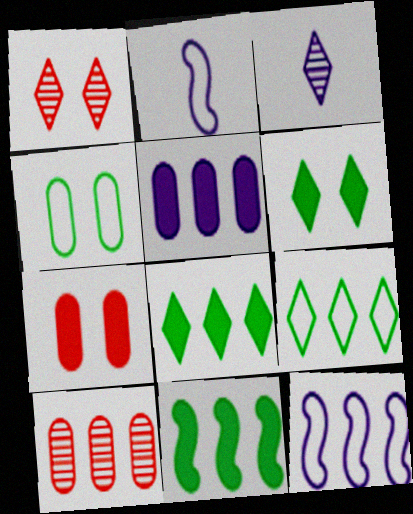[[2, 6, 10], 
[8, 10, 12]]